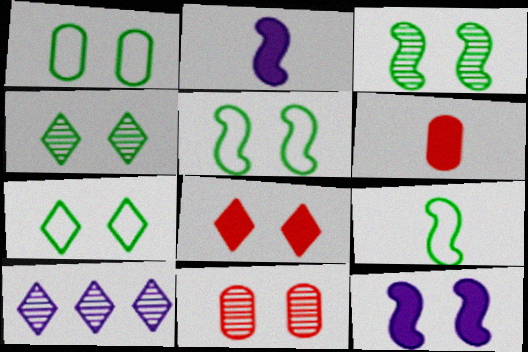[[1, 5, 7], 
[5, 6, 10], 
[7, 11, 12]]